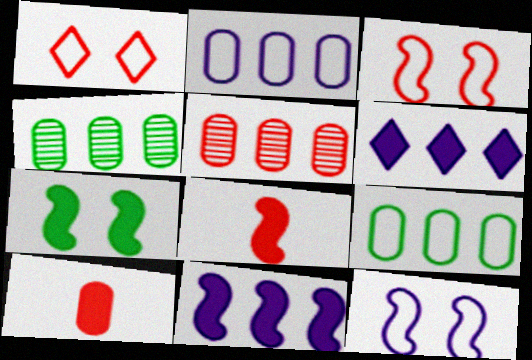[[1, 5, 8], 
[6, 7, 10], 
[7, 8, 11]]